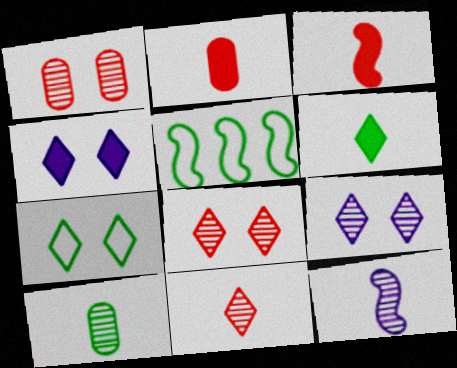[[2, 5, 9], 
[4, 7, 8], 
[10, 11, 12]]